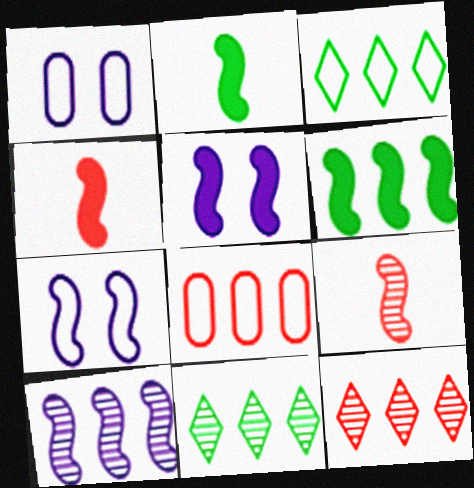[[1, 2, 12], 
[1, 4, 11], 
[4, 5, 6], 
[6, 7, 9]]